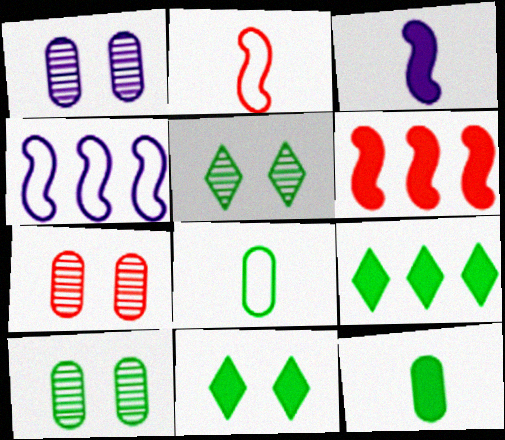[[1, 2, 9], 
[1, 7, 10]]